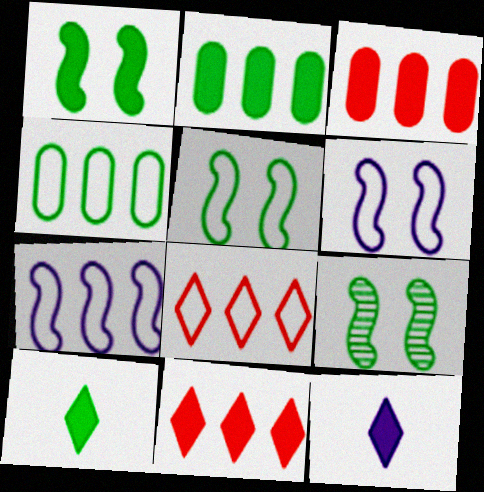[[1, 2, 10], 
[1, 3, 12], 
[1, 5, 9], 
[4, 7, 8], 
[4, 9, 10]]